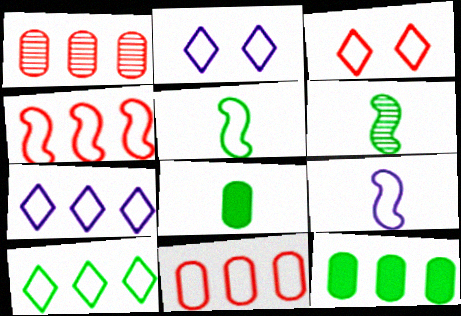[[2, 5, 11]]